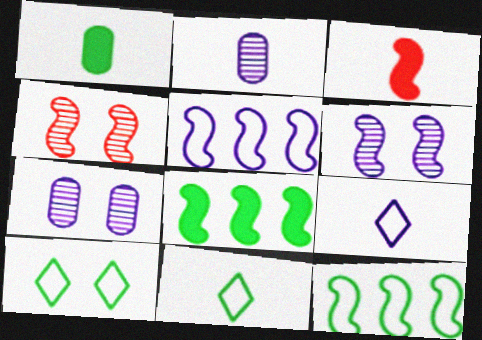[[2, 3, 11], 
[3, 6, 12]]